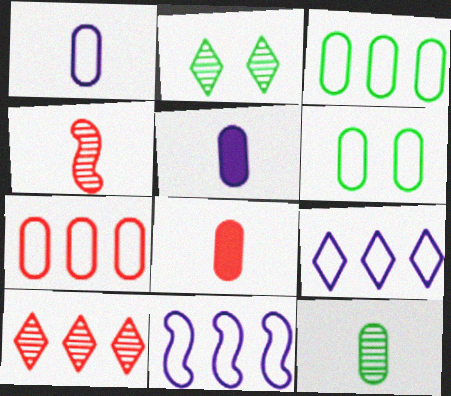[[1, 6, 7], 
[1, 8, 12], 
[2, 8, 11]]